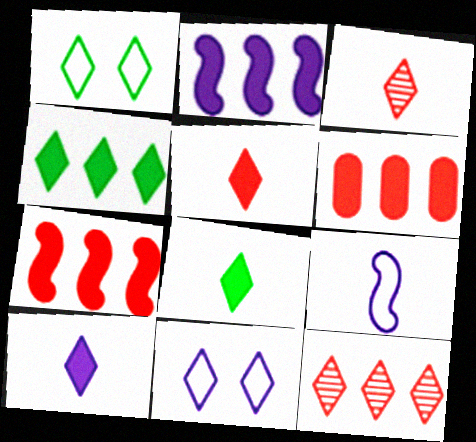[[1, 10, 12], 
[2, 4, 6], 
[3, 4, 11], 
[5, 8, 10], 
[8, 11, 12]]